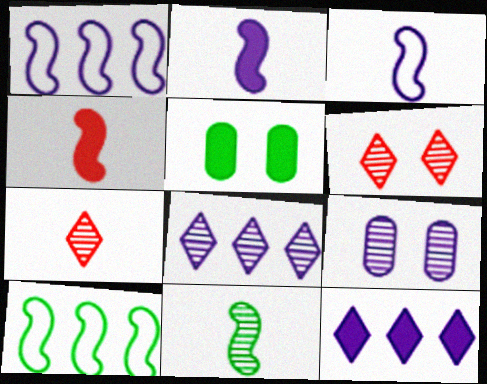[[1, 5, 7], 
[3, 4, 11], 
[3, 9, 12], 
[4, 5, 12]]